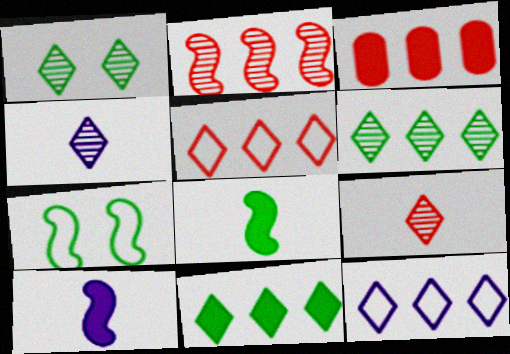[[2, 3, 5], 
[2, 7, 10], 
[3, 4, 7]]